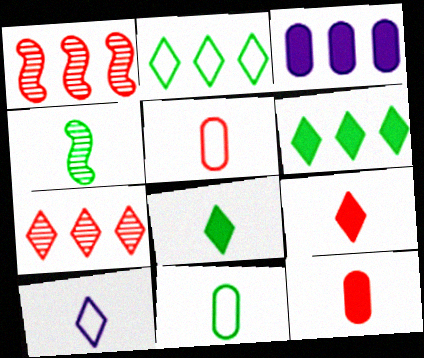[[1, 2, 3], 
[4, 8, 11], 
[4, 10, 12]]